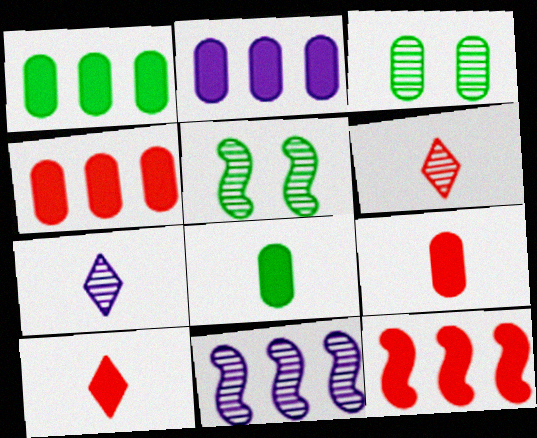[[1, 2, 4], 
[3, 6, 11]]